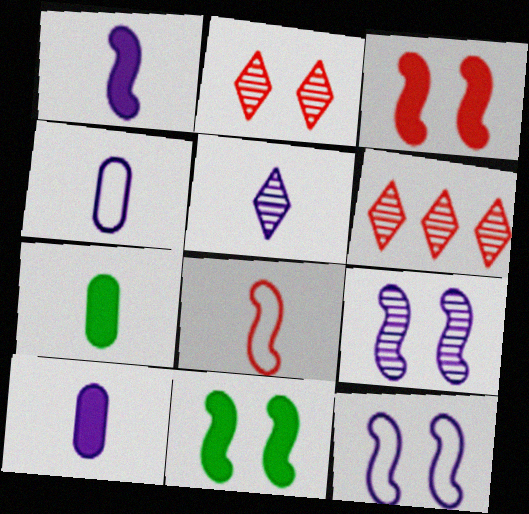[[1, 4, 5], 
[4, 6, 11], 
[5, 7, 8], 
[6, 7, 12]]